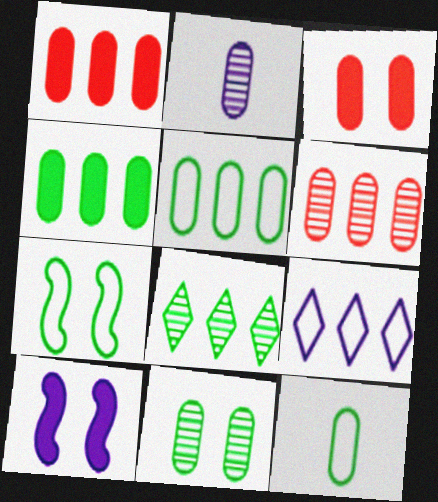[[2, 3, 5], 
[2, 6, 11], 
[2, 9, 10], 
[4, 11, 12]]